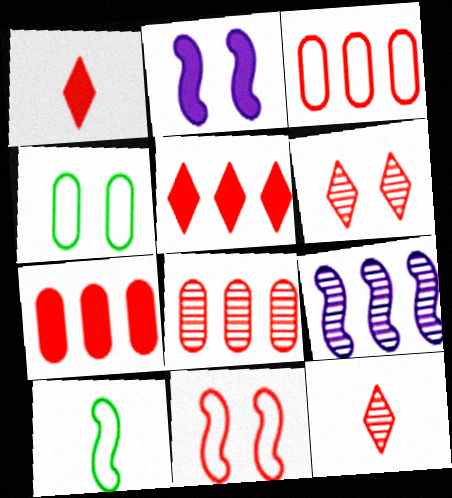[[1, 4, 9], 
[1, 8, 11], 
[2, 4, 6], 
[3, 7, 8], 
[7, 11, 12]]